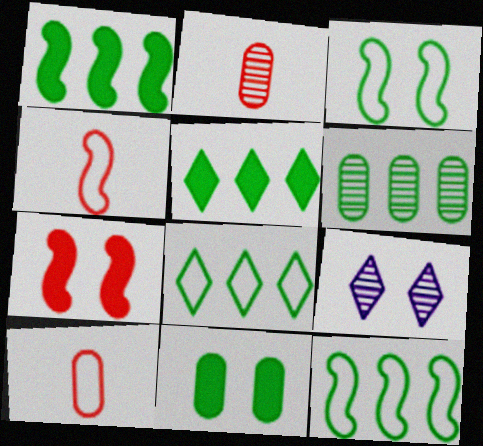[[1, 6, 8], 
[1, 9, 10], 
[5, 6, 12]]